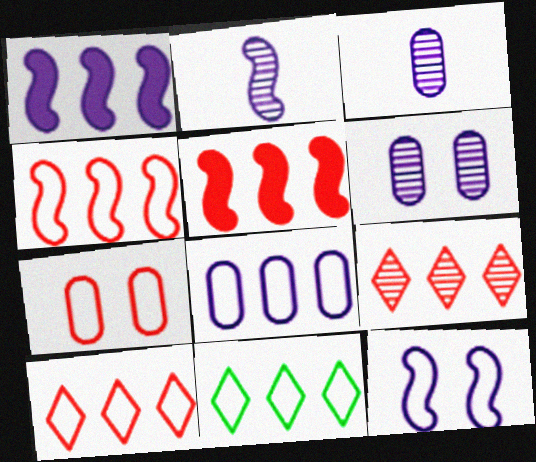[[1, 2, 12], 
[4, 8, 11]]